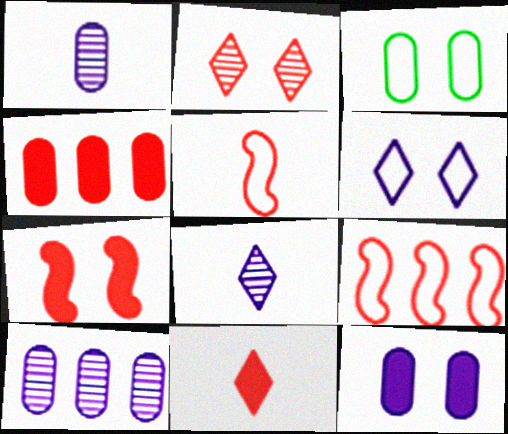[[1, 3, 4], 
[2, 4, 5], 
[4, 7, 11]]